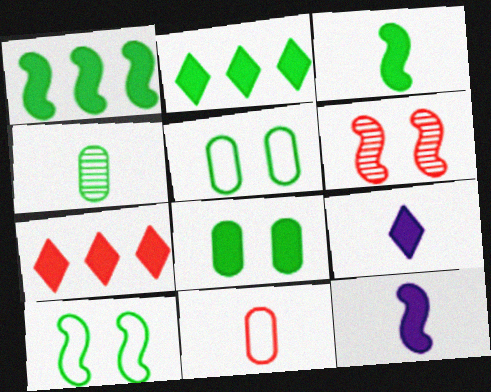[[2, 3, 8], 
[2, 4, 10], 
[6, 7, 11], 
[7, 8, 12]]